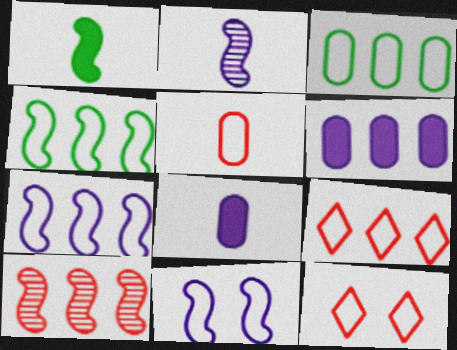[[1, 10, 11], 
[3, 7, 9]]